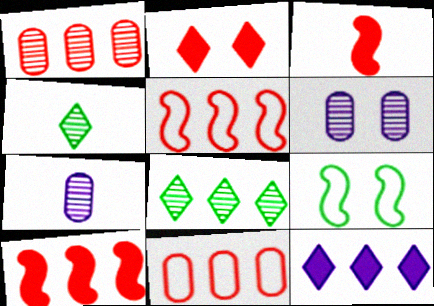[[2, 6, 9]]